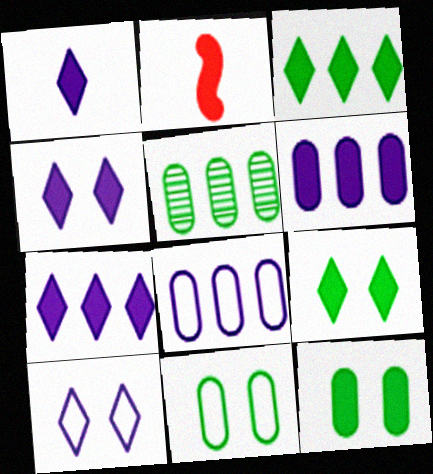[[1, 4, 7], 
[2, 5, 10], 
[2, 6, 9], 
[2, 7, 12]]